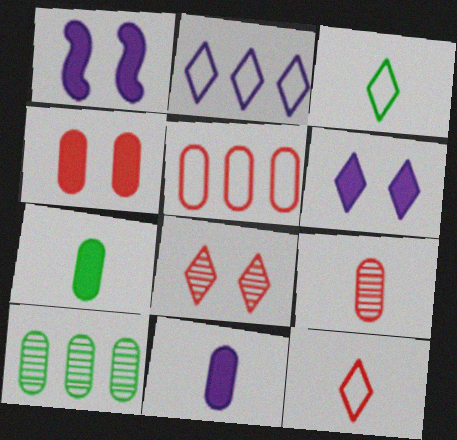[[1, 10, 12], 
[4, 5, 9]]